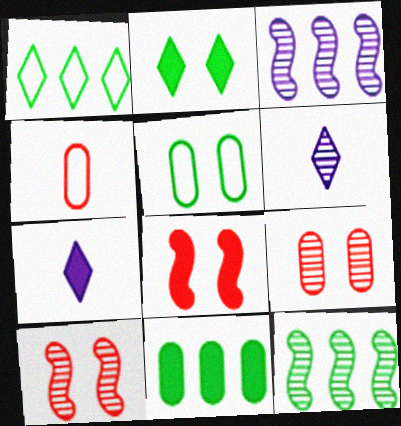[[1, 11, 12], 
[2, 3, 4], 
[6, 9, 12], 
[7, 8, 11]]